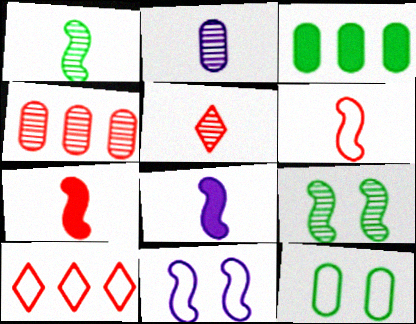[[1, 2, 5], 
[1, 6, 8], 
[3, 5, 11]]